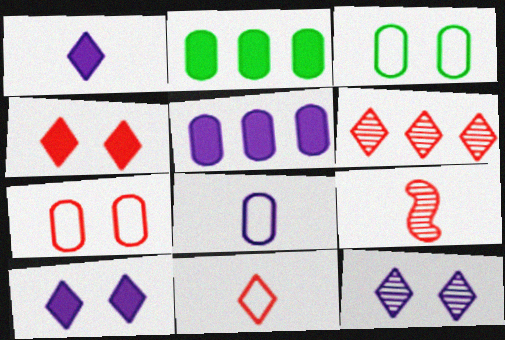[[4, 6, 11]]